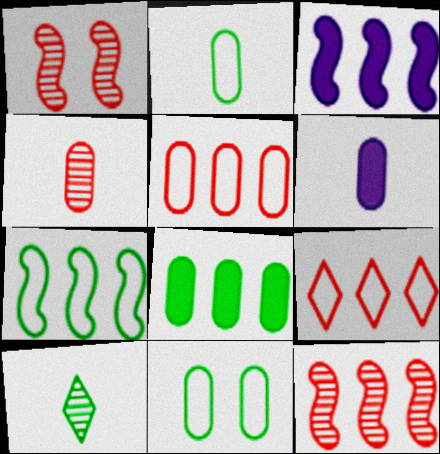[[2, 4, 6], 
[3, 7, 12]]